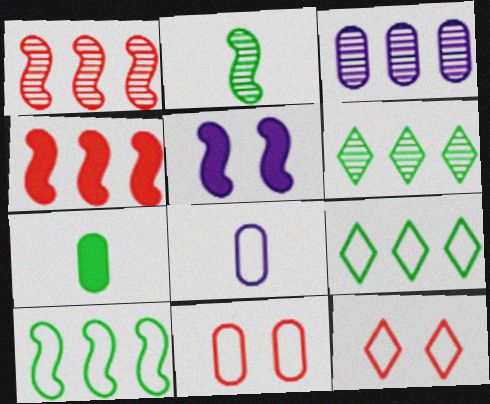[[1, 3, 6], 
[3, 4, 9], 
[3, 7, 11], 
[8, 10, 12]]